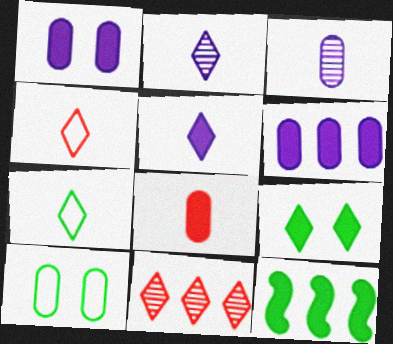[]